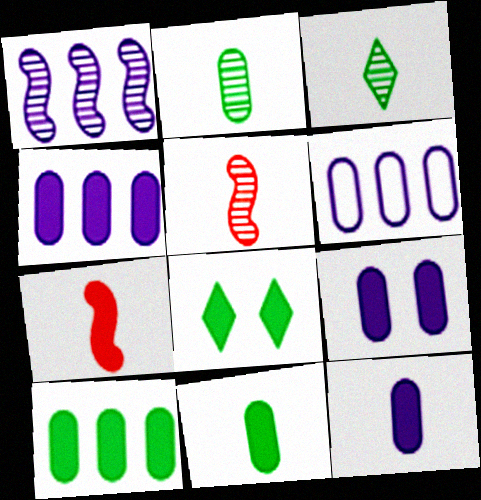[[4, 7, 8], 
[4, 9, 12], 
[5, 6, 8]]